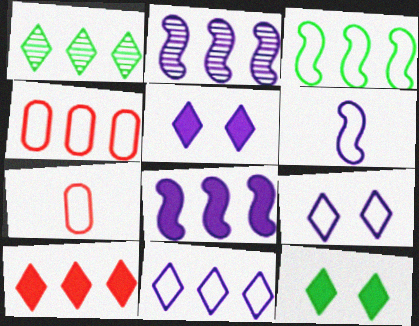[[1, 4, 8], 
[1, 10, 11], 
[2, 7, 12], 
[3, 4, 11], 
[3, 7, 9]]